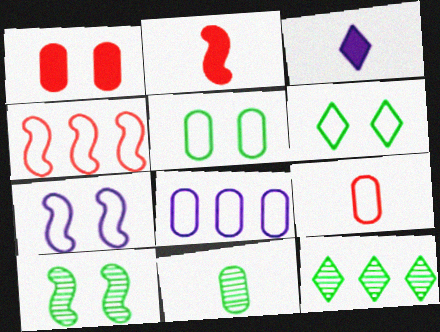[[1, 8, 11], 
[5, 8, 9], 
[10, 11, 12]]